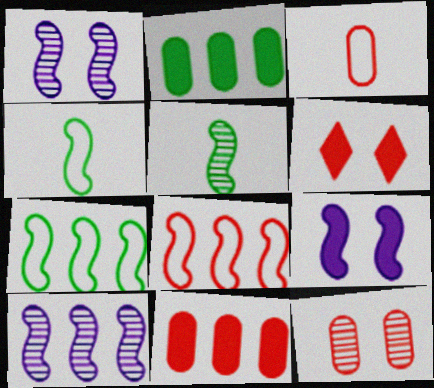[[3, 11, 12], 
[5, 8, 9]]